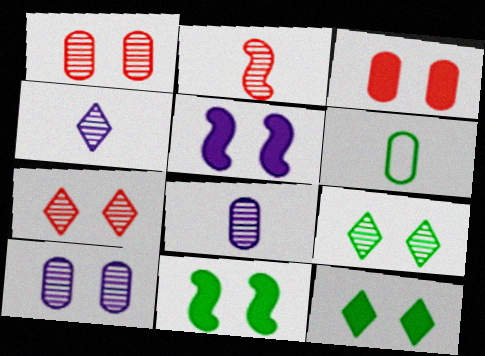[[3, 5, 12]]